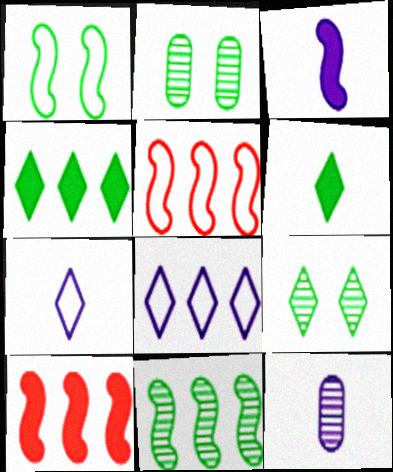[[2, 7, 10], 
[3, 7, 12]]